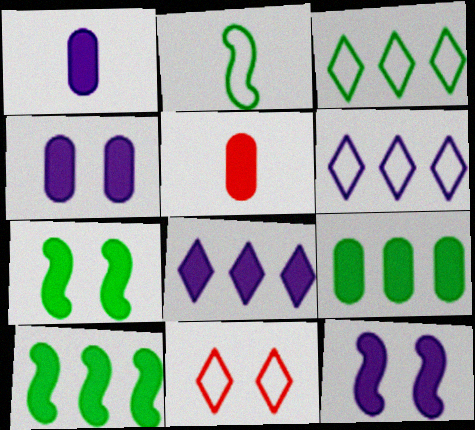[[1, 8, 12], 
[4, 5, 9], 
[5, 7, 8]]